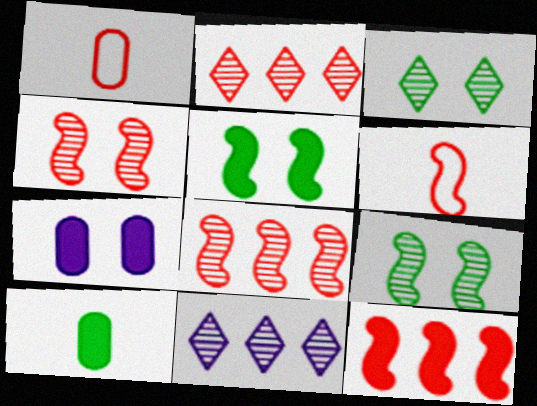[[1, 5, 11], 
[4, 6, 12]]